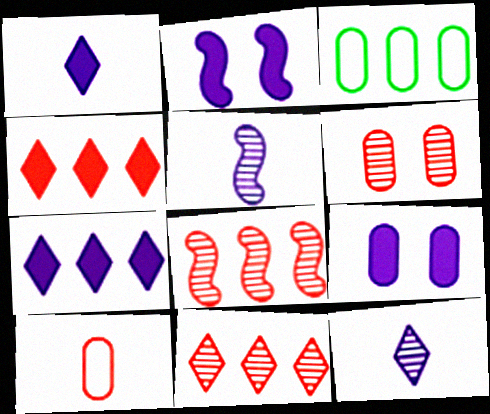[[3, 7, 8]]